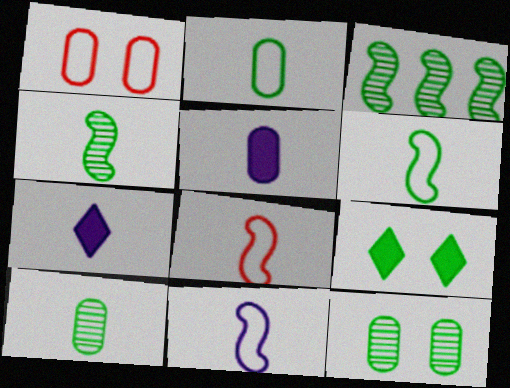[[1, 3, 7], 
[2, 3, 9], 
[6, 8, 11], 
[7, 8, 10]]